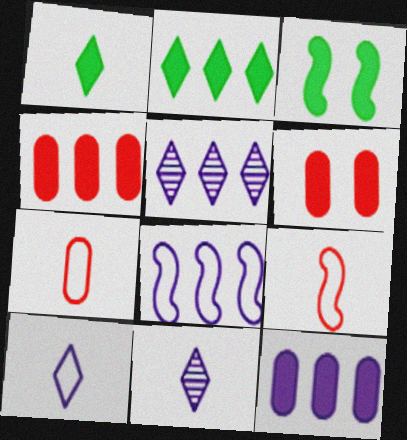[[3, 5, 7], 
[5, 8, 12]]